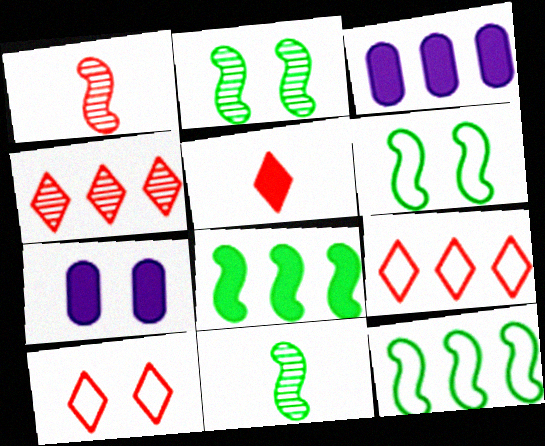[[2, 7, 10], 
[3, 4, 12], 
[3, 10, 11], 
[4, 5, 10], 
[5, 7, 8], 
[6, 8, 11], 
[7, 9, 11]]